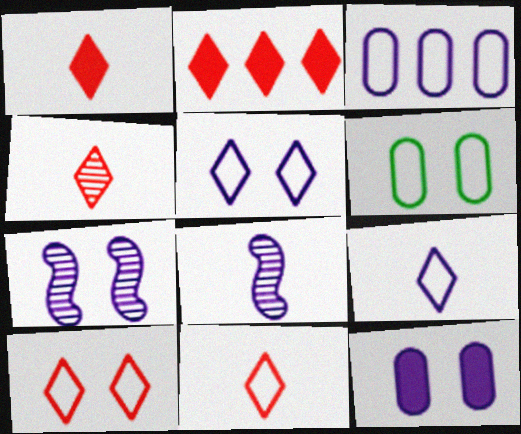[[1, 4, 11], 
[2, 4, 10], 
[2, 6, 8], 
[5, 7, 12]]